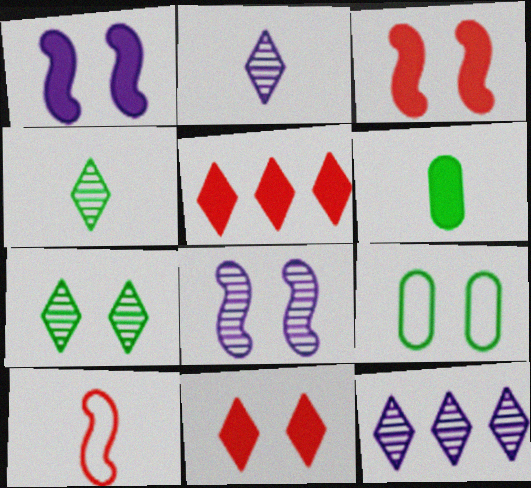[[1, 5, 6], 
[2, 6, 10], 
[8, 9, 11]]